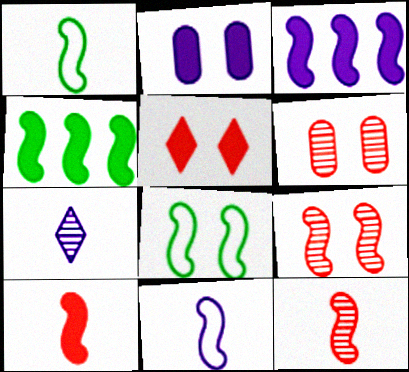[[1, 3, 9], 
[3, 8, 12], 
[4, 9, 11]]